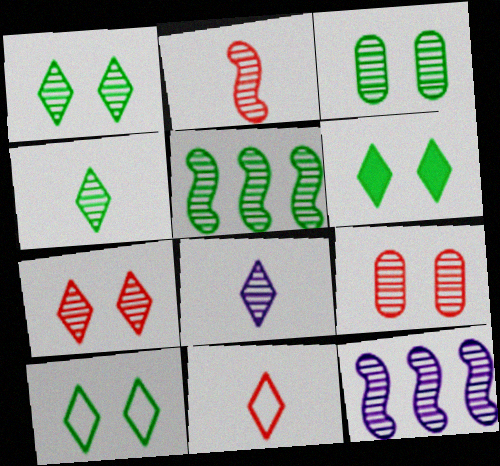[[1, 6, 10], 
[3, 4, 5], 
[4, 9, 12], 
[5, 8, 9]]